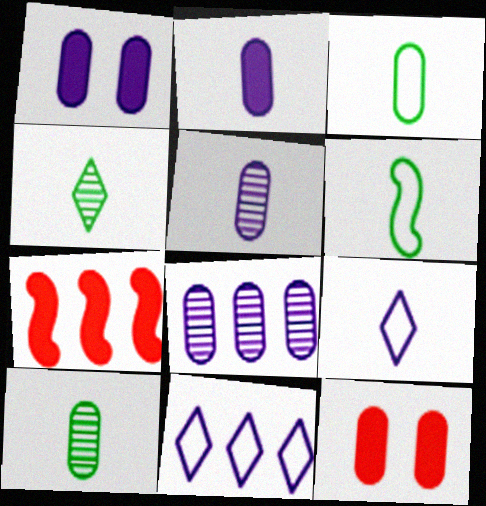[[3, 8, 12]]